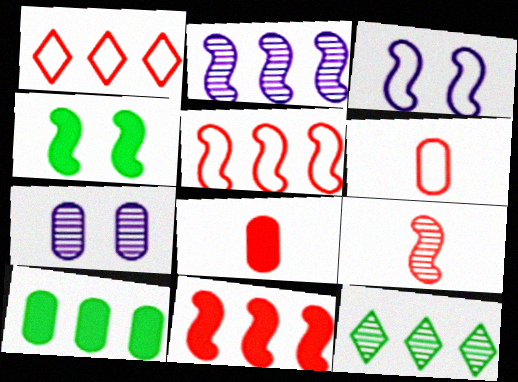[[1, 2, 10], 
[3, 8, 12], 
[6, 7, 10], 
[7, 9, 12]]